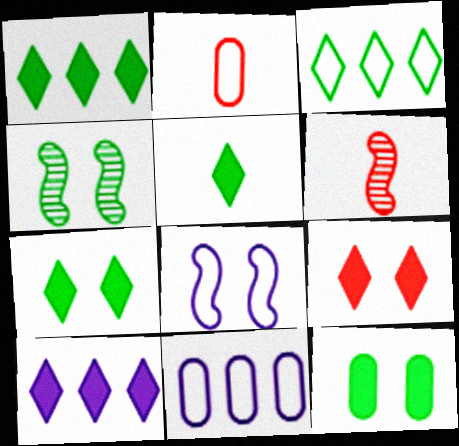[[1, 5, 7], 
[2, 3, 8], 
[2, 4, 10], 
[5, 9, 10], 
[6, 7, 11]]